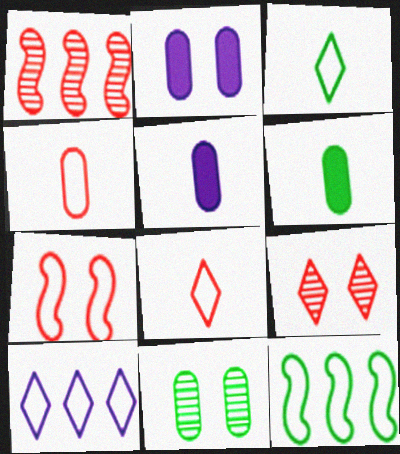[[1, 2, 3], 
[5, 9, 12]]